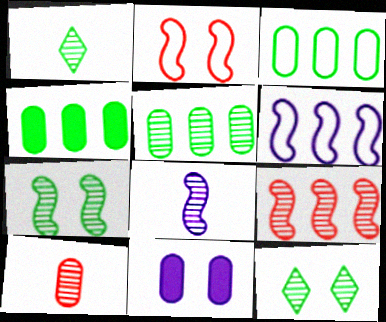[[1, 5, 7], 
[1, 8, 10], 
[2, 11, 12], 
[3, 4, 5], 
[3, 10, 11], 
[7, 8, 9]]